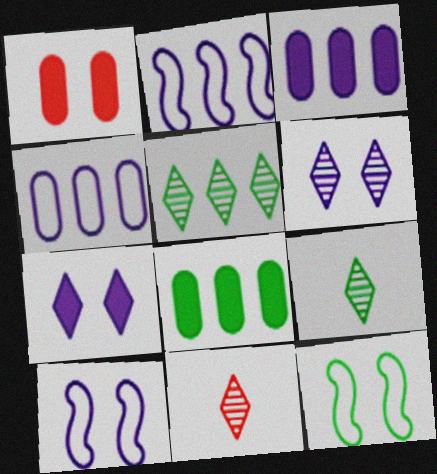[[1, 2, 9], 
[1, 6, 12], 
[3, 11, 12], 
[5, 6, 11], 
[8, 9, 12], 
[8, 10, 11]]